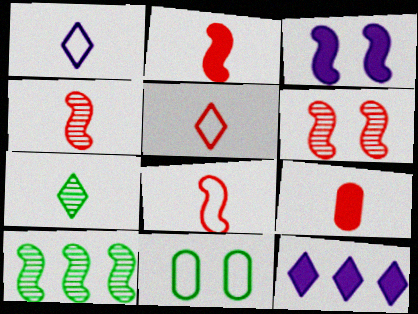[[2, 4, 8], 
[3, 8, 10], 
[4, 5, 9], 
[4, 11, 12]]